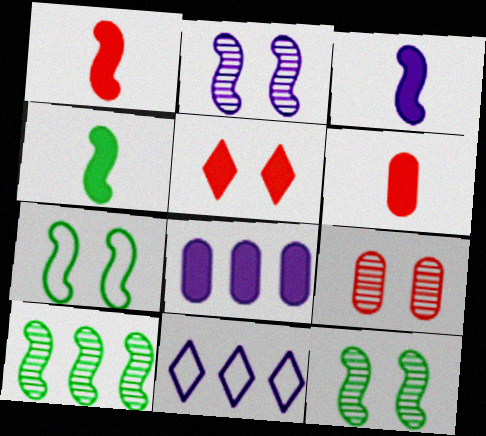[[1, 3, 4], 
[4, 5, 8], 
[4, 7, 10], 
[4, 9, 11], 
[6, 11, 12]]